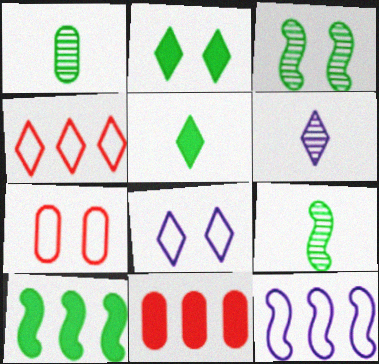[[2, 4, 6], 
[6, 7, 10], 
[8, 9, 11]]